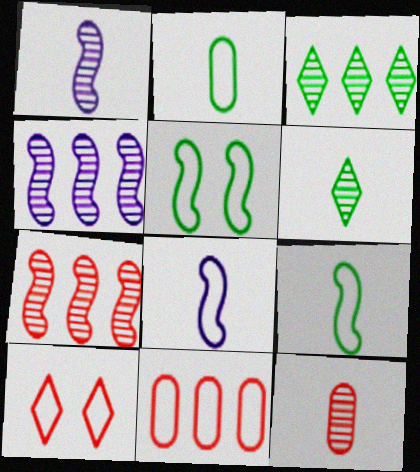[[1, 6, 12]]